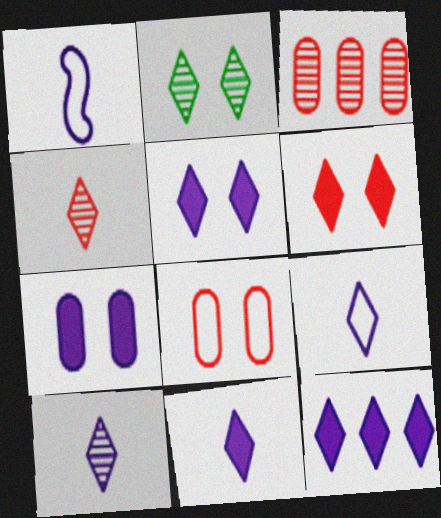[[5, 11, 12], 
[9, 10, 11]]